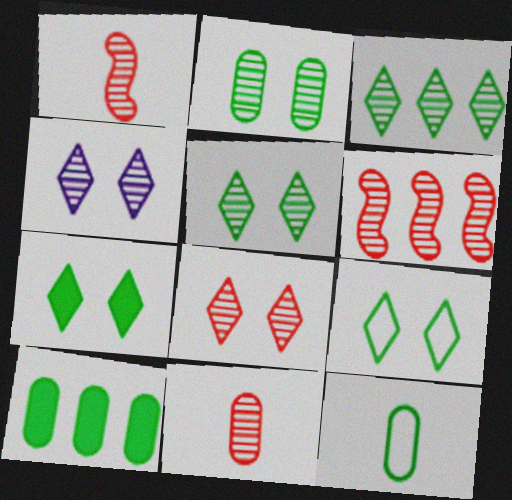[[2, 10, 12], 
[4, 5, 8], 
[5, 7, 9], 
[6, 8, 11]]